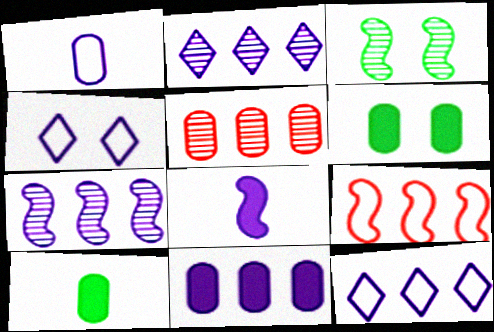[[1, 5, 6], 
[3, 8, 9], 
[7, 11, 12]]